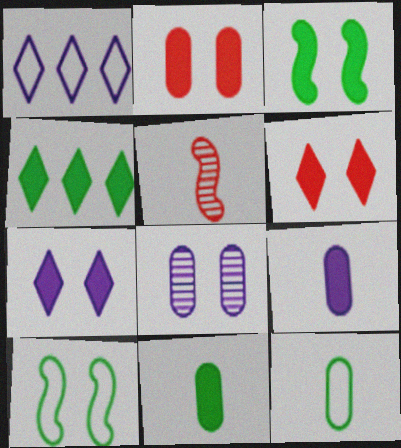[[2, 3, 7], 
[3, 4, 11], 
[6, 8, 10]]